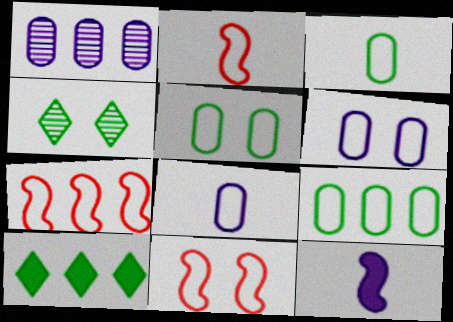[[1, 7, 10], 
[2, 7, 11], 
[3, 5, 9]]